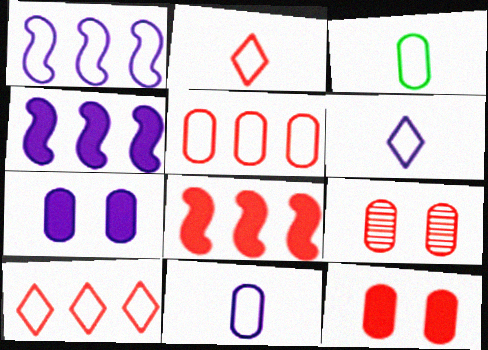[[2, 8, 9]]